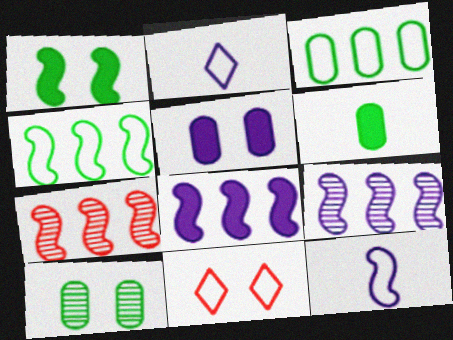[[1, 7, 12], 
[2, 5, 9], 
[3, 6, 10], 
[3, 11, 12], 
[4, 7, 8], 
[6, 9, 11]]